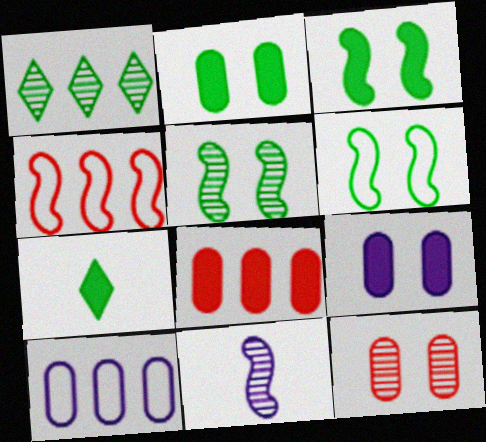[[1, 11, 12], 
[3, 4, 11], 
[3, 5, 6]]